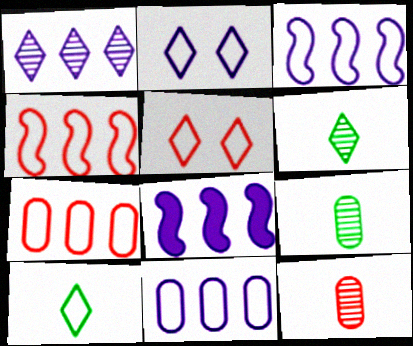[[1, 8, 11], 
[5, 8, 9]]